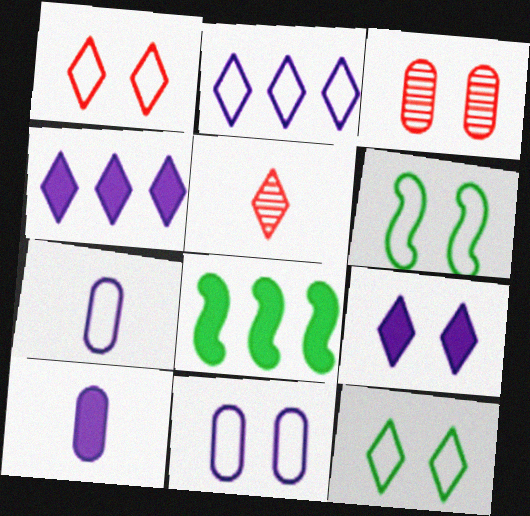[[1, 6, 11], 
[3, 6, 9], 
[4, 5, 12], 
[5, 8, 11]]